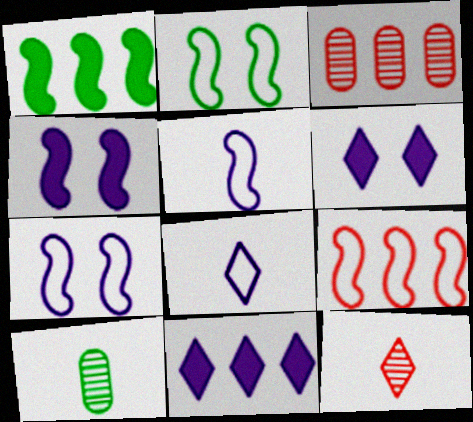[[2, 5, 9], 
[6, 9, 10]]